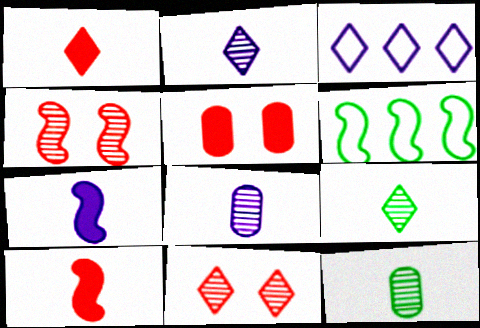[[2, 5, 6], 
[4, 6, 7]]